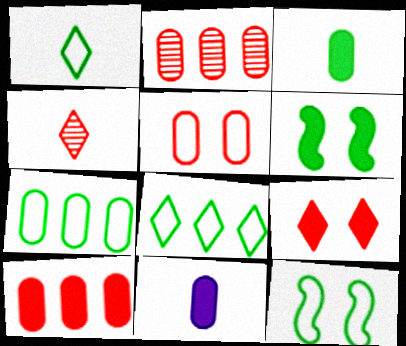[[1, 7, 12]]